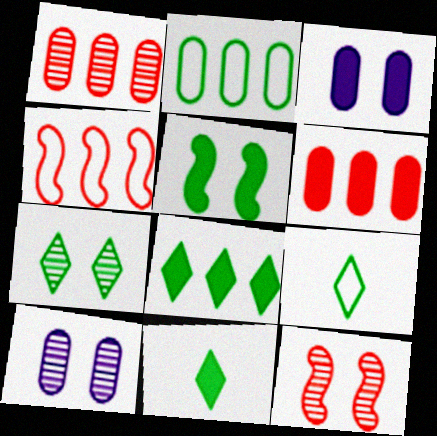[[4, 10, 11], 
[7, 8, 9], 
[7, 10, 12]]